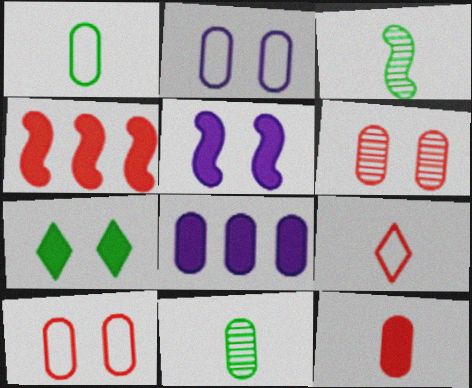[[1, 6, 8], 
[4, 6, 9], 
[8, 10, 11]]